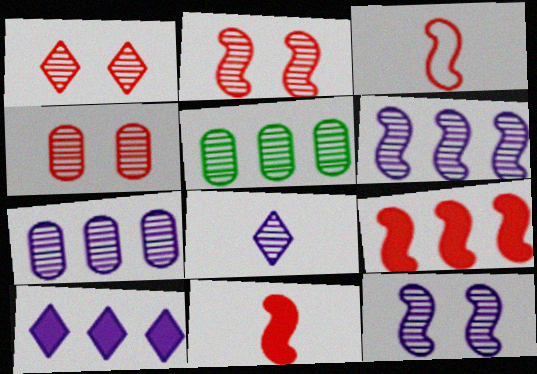[[1, 2, 4], 
[2, 3, 9], 
[2, 5, 8], 
[7, 8, 12]]